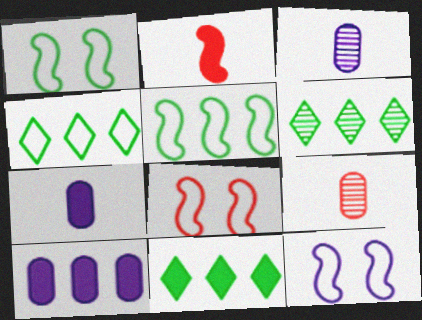[[1, 8, 12], 
[3, 8, 11], 
[4, 6, 11], 
[6, 7, 8], 
[9, 11, 12]]